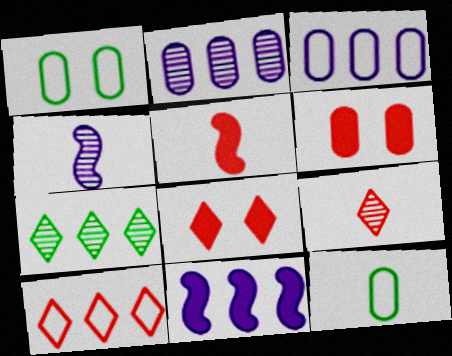[[1, 9, 11], 
[2, 6, 12], 
[8, 9, 10]]